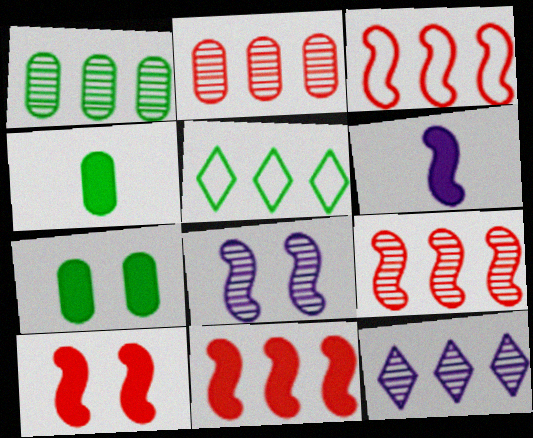[[1, 9, 12], 
[3, 9, 11]]